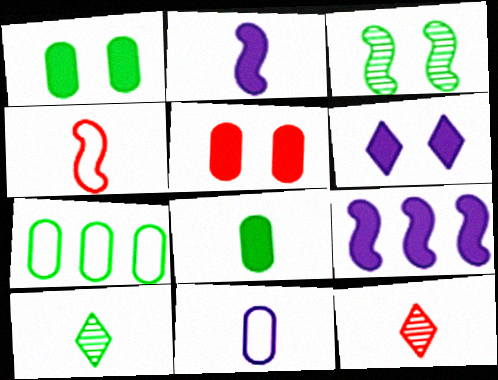[[3, 4, 9]]